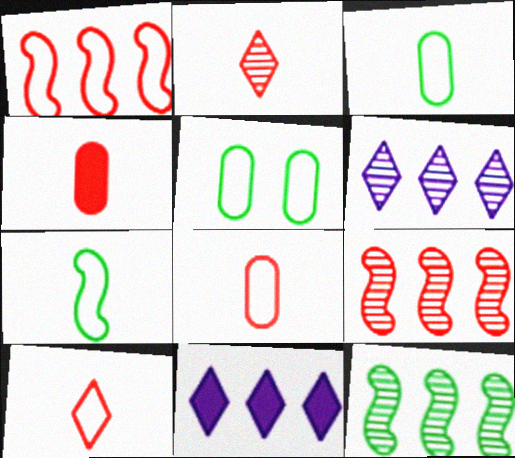[]